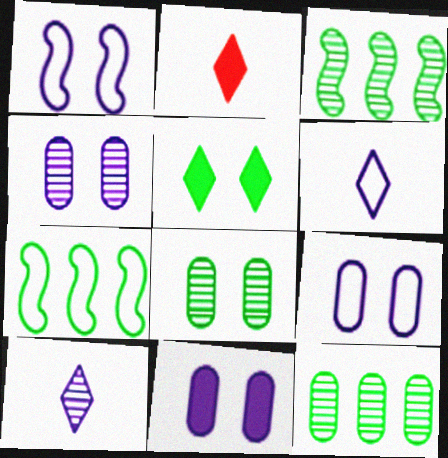[[1, 2, 12], 
[2, 3, 9], 
[2, 4, 7], 
[4, 9, 11]]